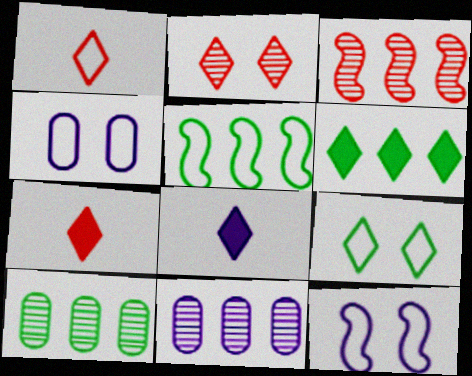[[1, 4, 5], 
[5, 6, 10], 
[7, 10, 12], 
[8, 11, 12]]